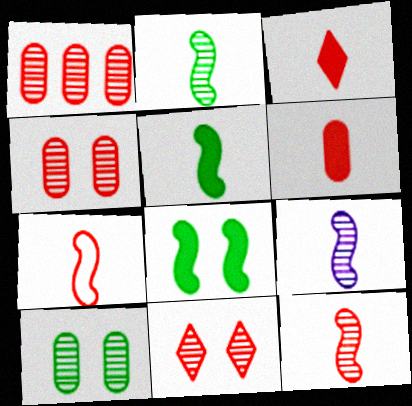[[1, 11, 12], 
[2, 9, 12], 
[5, 7, 9]]